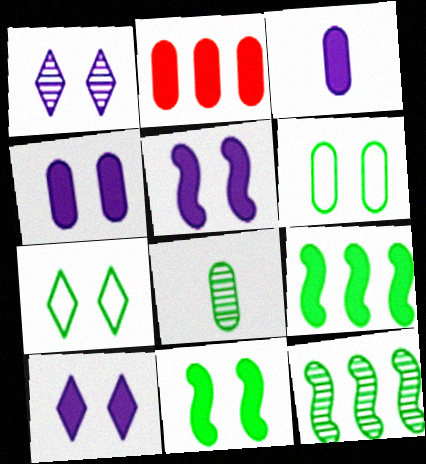[[4, 5, 10], 
[7, 8, 9]]